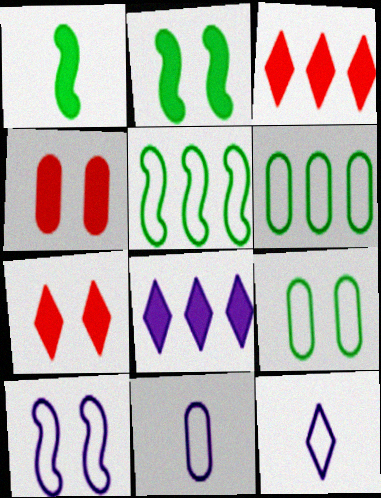[[1, 4, 8]]